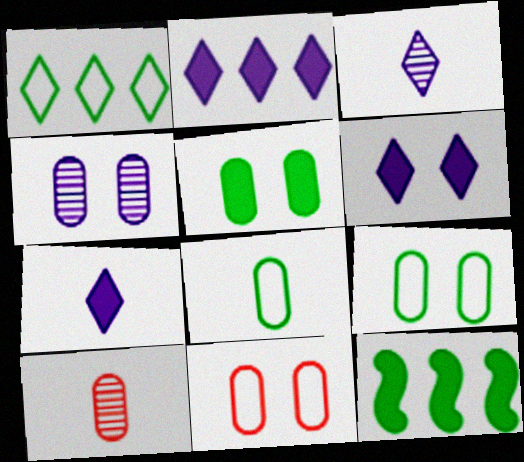[[2, 6, 7], 
[3, 11, 12], 
[4, 5, 11]]